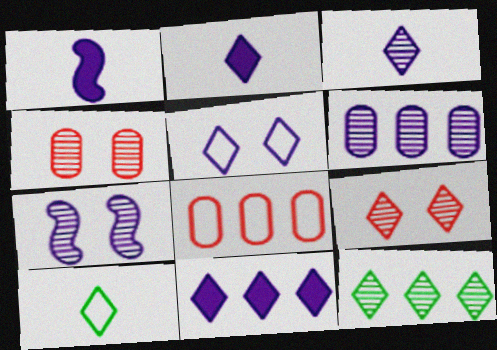[[1, 5, 6], 
[3, 5, 11], 
[3, 6, 7], 
[3, 9, 12], 
[9, 10, 11]]